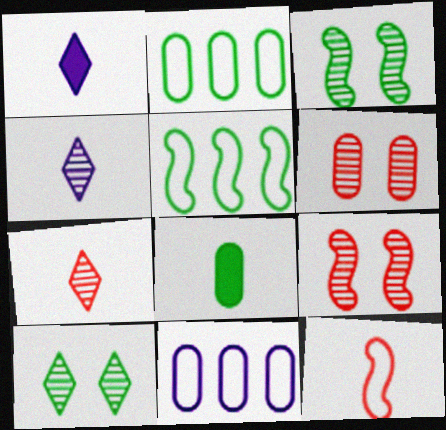[[1, 2, 9], 
[1, 5, 6], 
[4, 8, 12], 
[5, 8, 10], 
[6, 8, 11]]